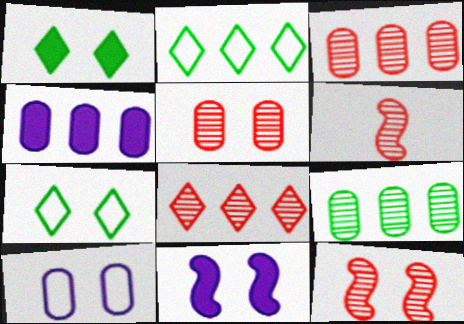[[1, 10, 12], 
[4, 6, 7], 
[5, 6, 8], 
[5, 7, 11]]